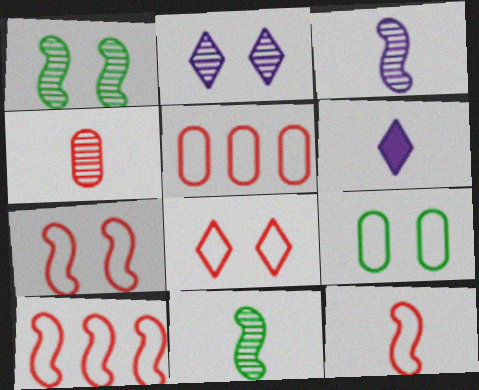[[1, 5, 6], 
[5, 8, 12], 
[7, 10, 12]]